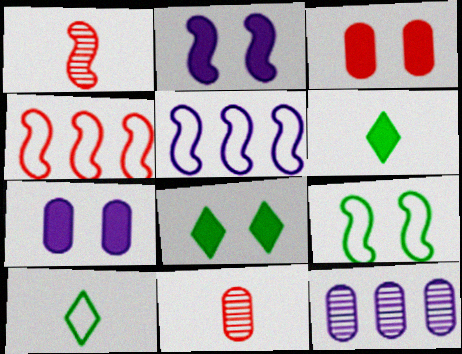[[2, 3, 8], 
[5, 8, 11]]